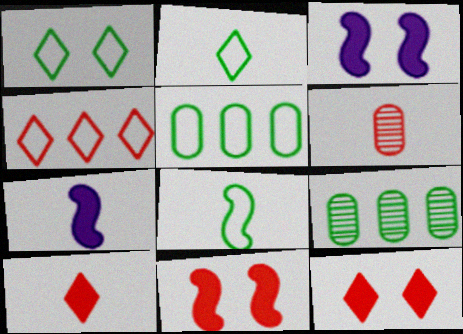[[1, 5, 8], 
[2, 6, 7], 
[4, 6, 11]]